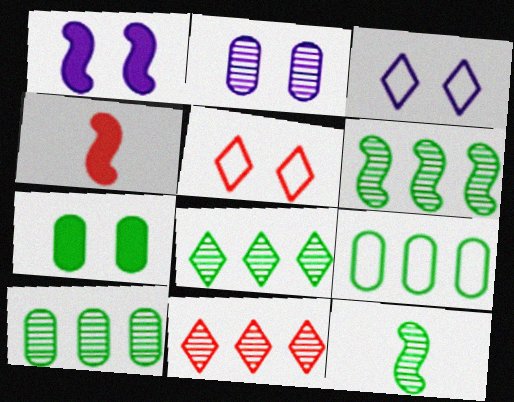[[1, 2, 3], 
[2, 11, 12], 
[3, 4, 10], 
[6, 8, 10]]